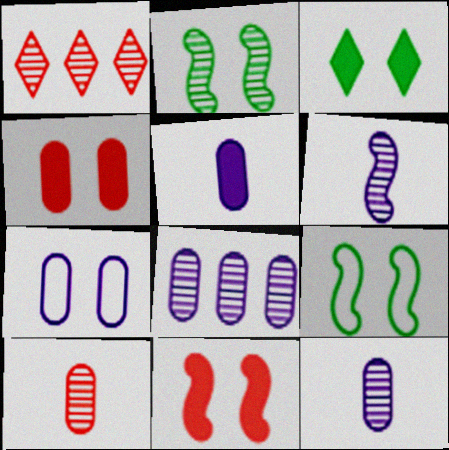[[1, 2, 12], 
[1, 5, 9], 
[5, 7, 8]]